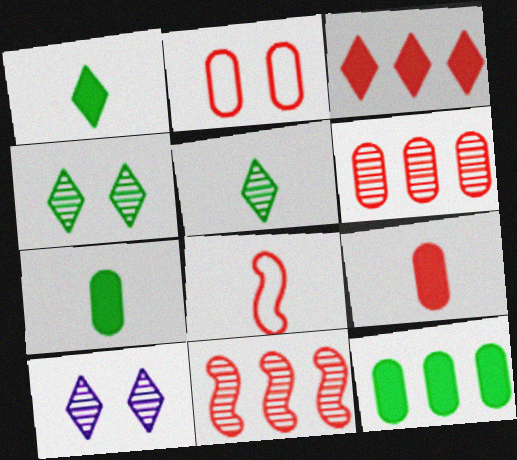[[2, 6, 9], 
[8, 10, 12]]